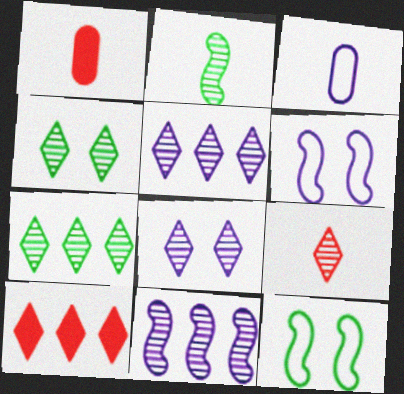[[1, 5, 12], 
[1, 6, 7], 
[4, 5, 9], 
[7, 8, 9]]